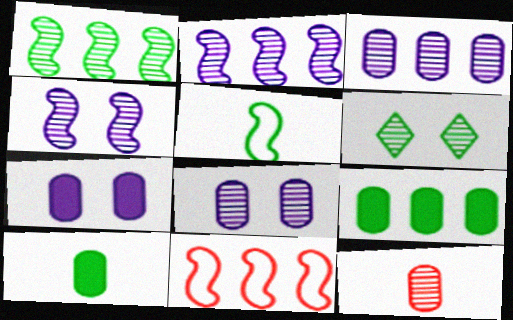[[2, 6, 12], 
[5, 6, 9]]